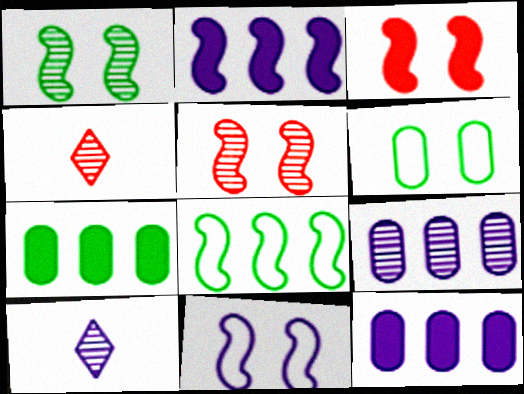[[1, 3, 11], 
[1, 4, 9], 
[2, 4, 6], 
[4, 7, 11], 
[10, 11, 12]]